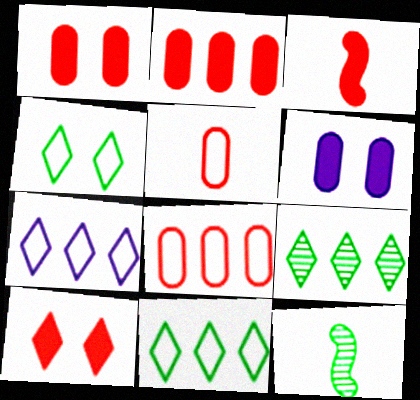[[1, 7, 12], 
[2, 3, 10]]